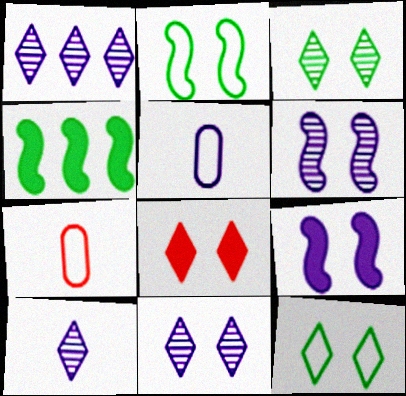[[1, 5, 9], 
[1, 10, 11], 
[4, 7, 11], 
[8, 11, 12]]